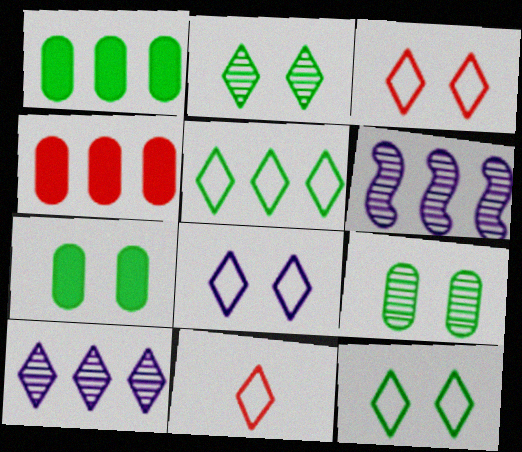[[3, 8, 12], 
[4, 5, 6], 
[5, 8, 11], 
[6, 7, 11]]